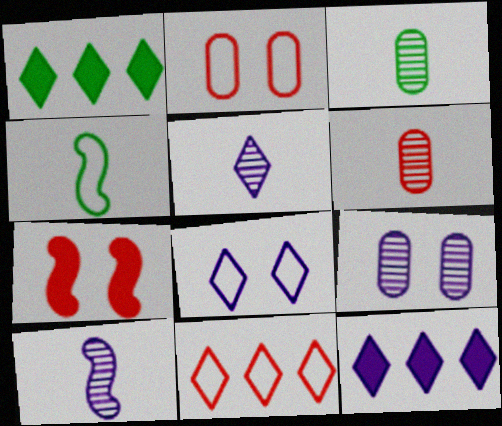[[1, 2, 10], 
[5, 8, 12], 
[6, 7, 11]]